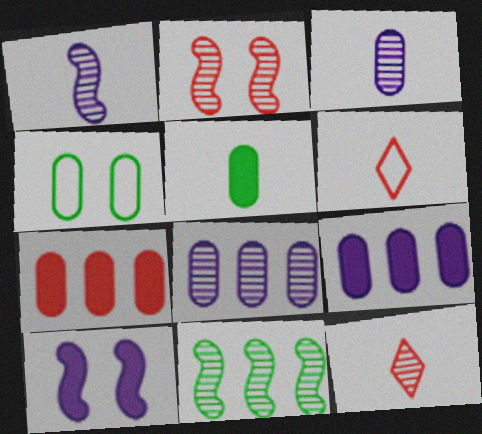[[1, 2, 11], 
[1, 5, 6], 
[2, 6, 7], 
[3, 4, 7]]